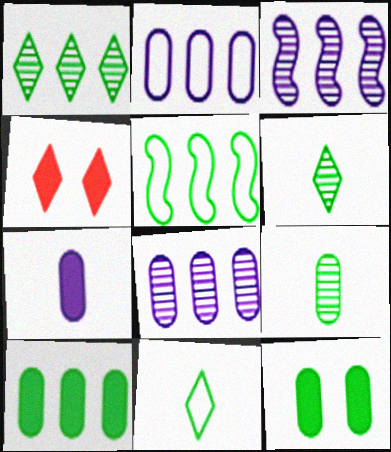[[1, 5, 10], 
[5, 6, 12]]